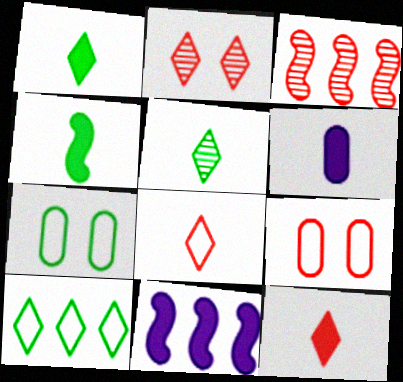[[3, 9, 12], 
[4, 6, 12], 
[5, 9, 11]]